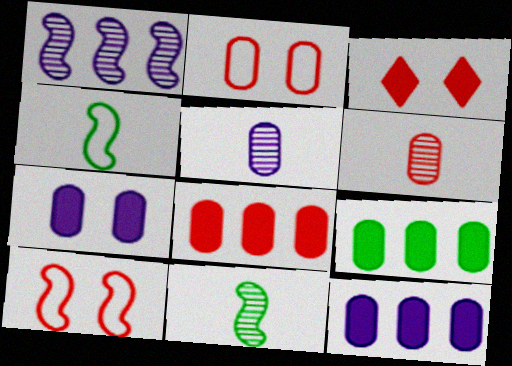[[2, 5, 9], 
[2, 6, 8], 
[8, 9, 12]]